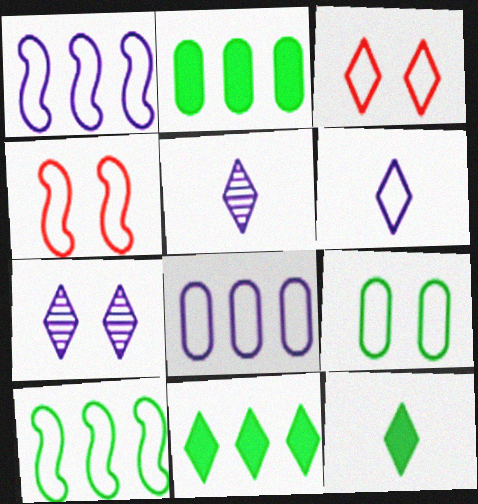[[2, 4, 5], 
[3, 5, 11]]